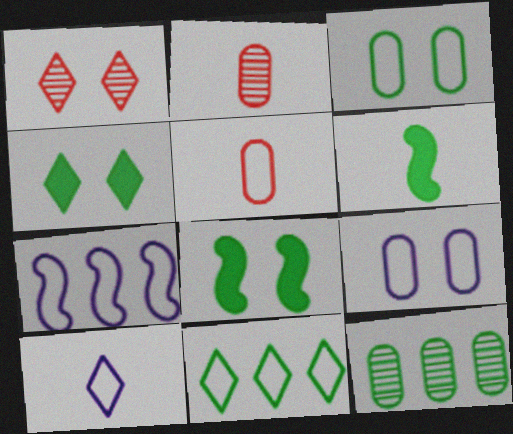[[1, 8, 9], 
[2, 4, 7], 
[2, 6, 10], 
[7, 9, 10]]